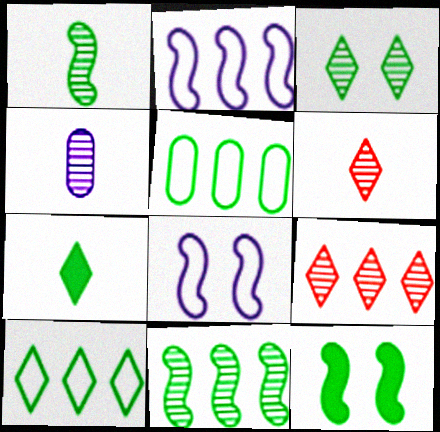[[1, 4, 6], 
[3, 7, 10]]